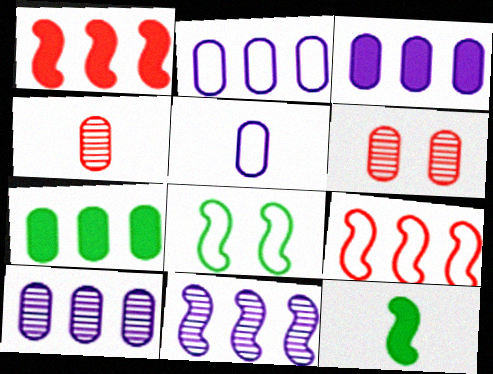[[2, 3, 10], 
[5, 6, 7]]